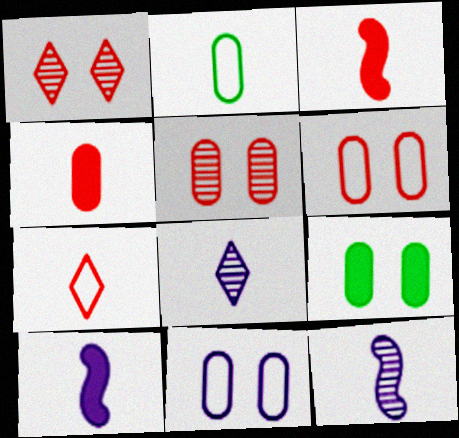[[2, 3, 8], 
[5, 9, 11]]